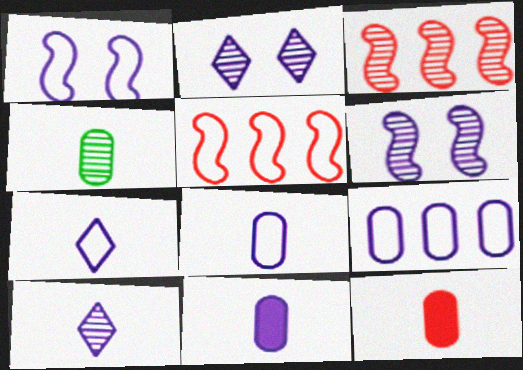[[1, 7, 9], 
[2, 3, 4], 
[4, 8, 12]]